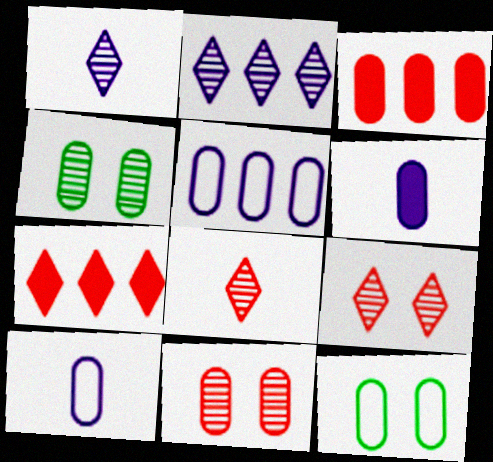[[3, 4, 10]]